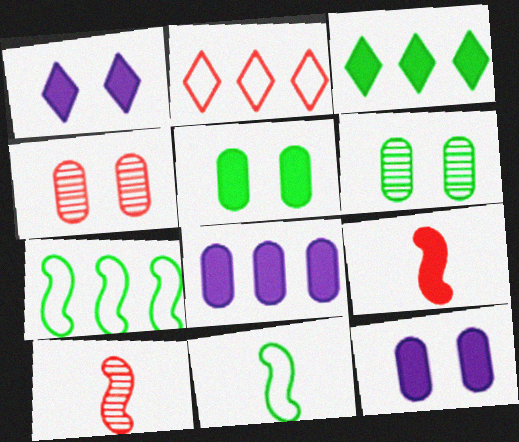[[2, 4, 9], 
[3, 6, 11], 
[3, 9, 12]]